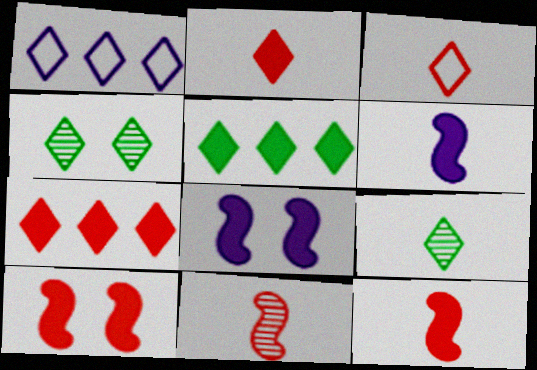[[1, 2, 4]]